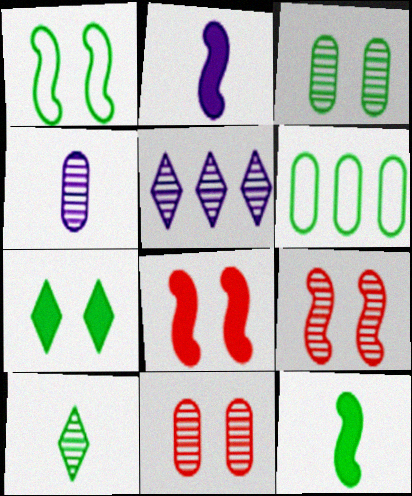[[1, 3, 7]]